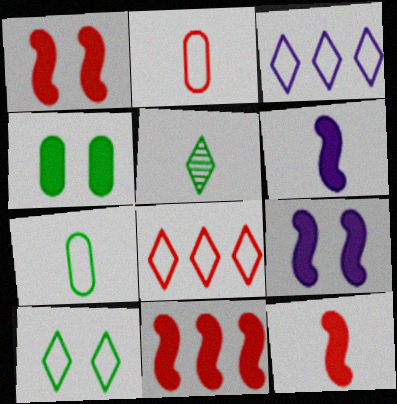[[1, 11, 12], 
[2, 5, 6]]